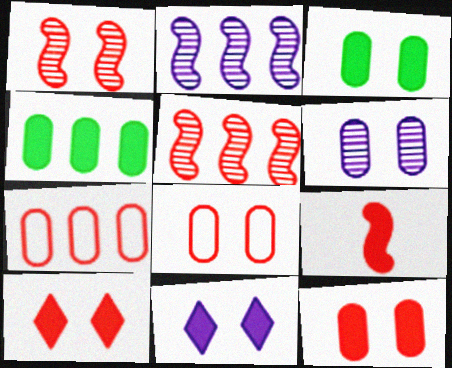[[1, 8, 10], 
[3, 6, 8], 
[4, 9, 11]]